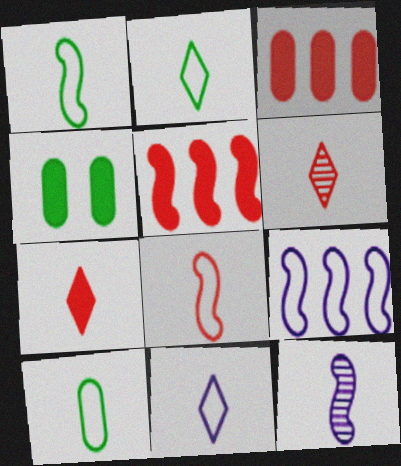[[1, 2, 10], 
[4, 6, 9], 
[7, 10, 12], 
[8, 10, 11]]